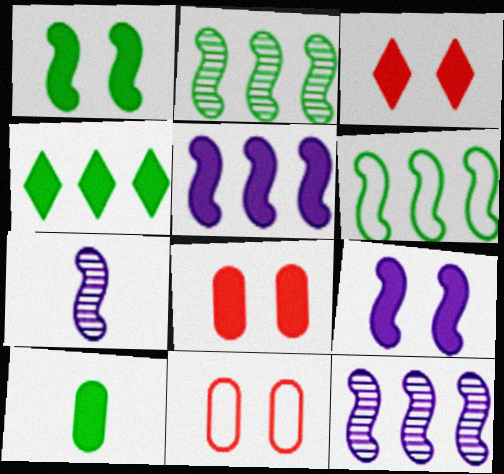[[1, 4, 10], 
[3, 5, 10], 
[4, 7, 11]]